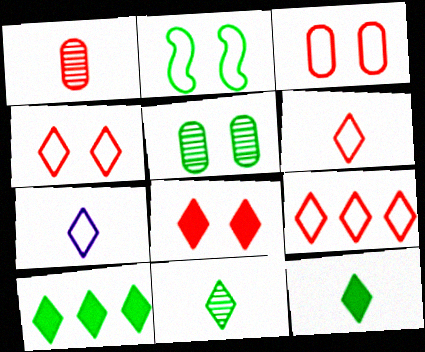[[4, 6, 9]]